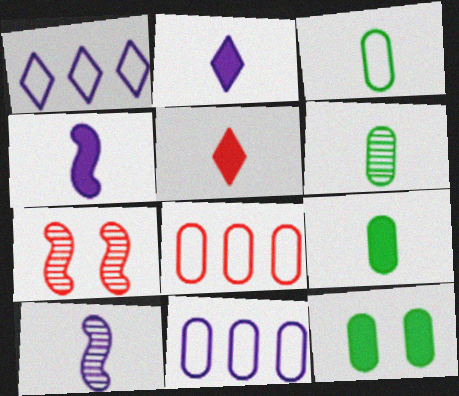[[1, 7, 9], 
[3, 5, 10], 
[3, 6, 9], 
[4, 5, 9], 
[5, 7, 8]]